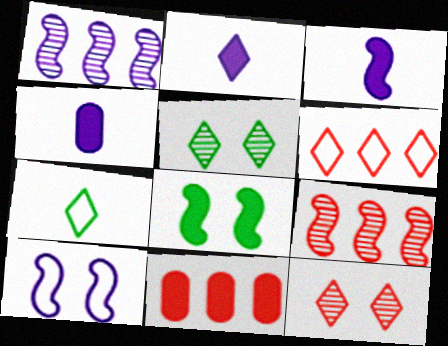[[1, 3, 10], 
[2, 3, 4], 
[2, 5, 6], 
[2, 8, 11], 
[6, 9, 11]]